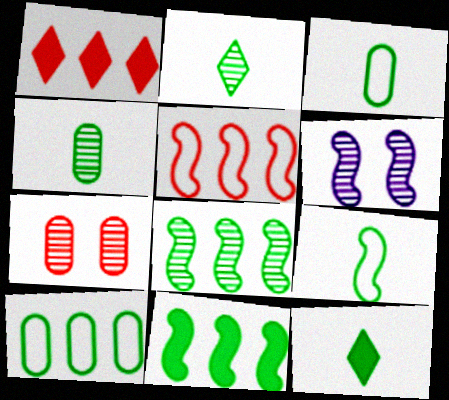[[1, 3, 6], 
[4, 9, 12]]